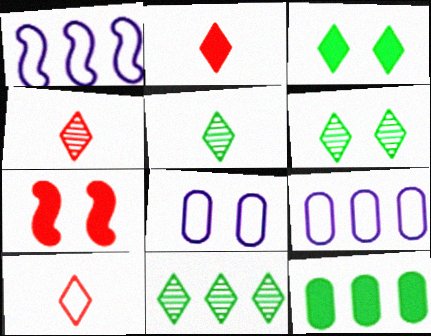[[2, 4, 10], 
[5, 6, 11], 
[5, 7, 9], 
[6, 7, 8]]